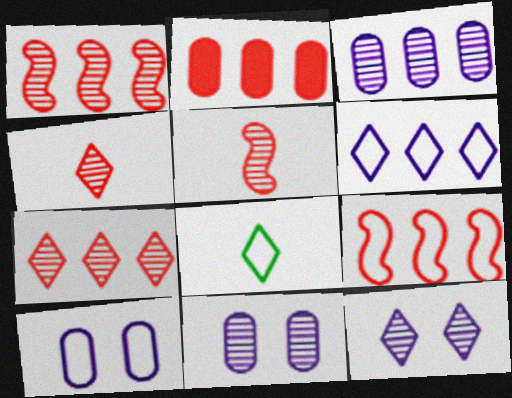[[2, 7, 9], 
[8, 9, 10]]